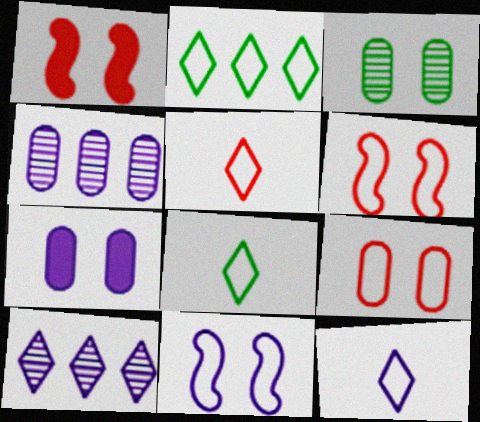[[1, 4, 8], 
[3, 7, 9], 
[5, 8, 12]]